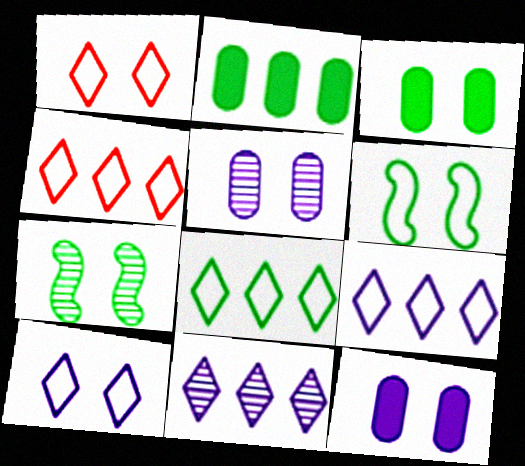[[1, 7, 12], 
[4, 8, 9]]